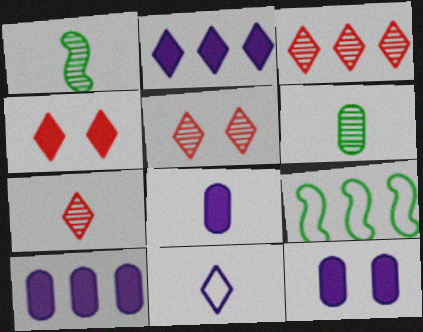[[3, 5, 7], 
[3, 9, 10], 
[5, 8, 9], 
[7, 9, 12], 
[8, 10, 12]]